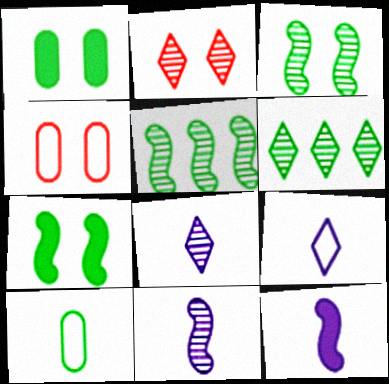[[2, 6, 8], 
[4, 6, 12], 
[6, 7, 10]]